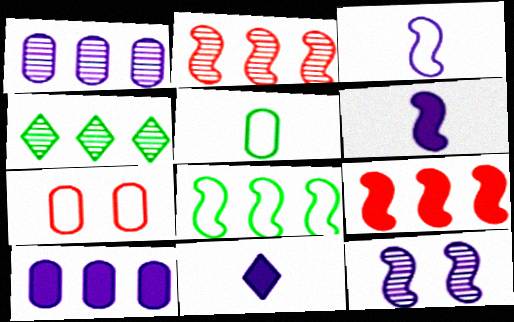[[1, 2, 4], 
[4, 6, 7]]